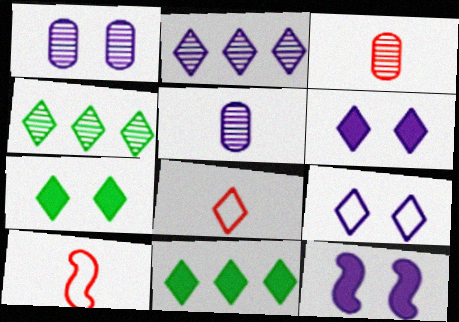[[1, 9, 12], 
[1, 10, 11], 
[2, 7, 8], 
[4, 6, 8]]